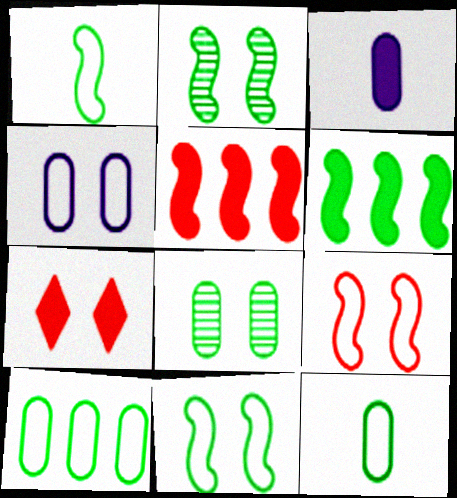[[1, 2, 6], 
[2, 4, 7], 
[3, 6, 7]]